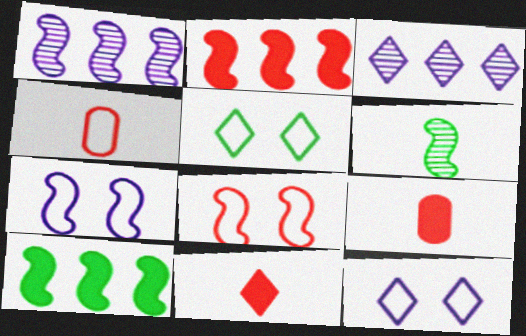[[1, 5, 9], 
[2, 6, 7], 
[3, 5, 11]]